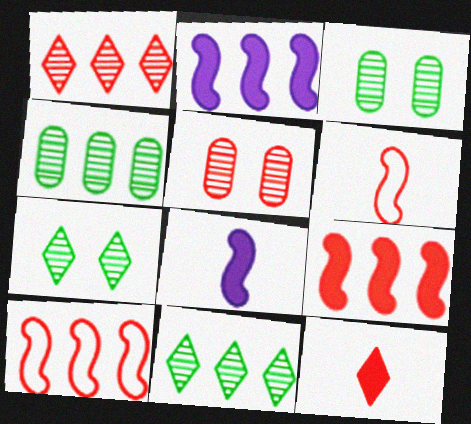[[5, 10, 12]]